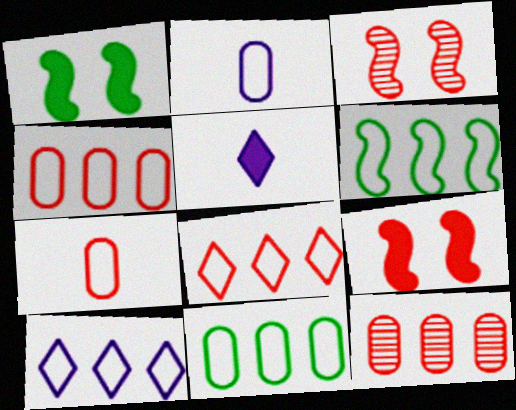[[3, 5, 11], 
[4, 6, 10]]